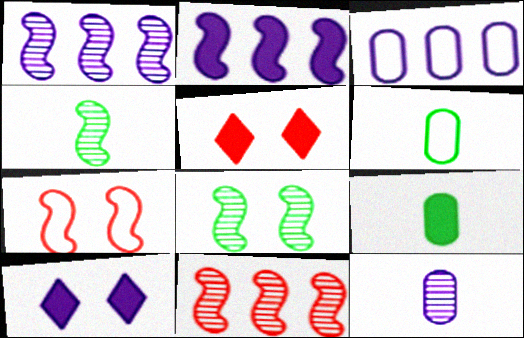[[1, 5, 6], 
[2, 4, 7], 
[2, 5, 9], 
[3, 4, 5], 
[6, 10, 11]]